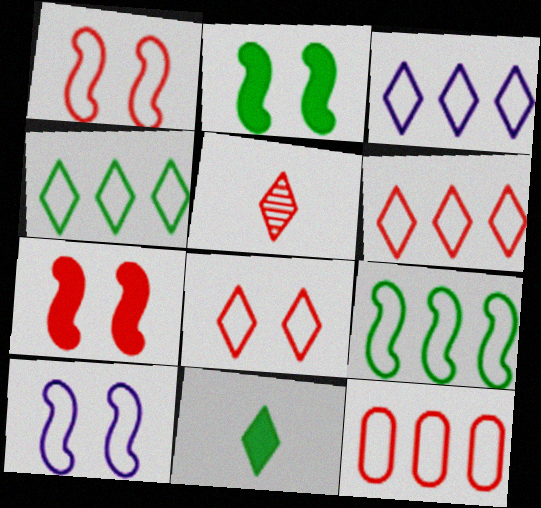[[3, 4, 6], 
[3, 9, 12], 
[5, 7, 12]]